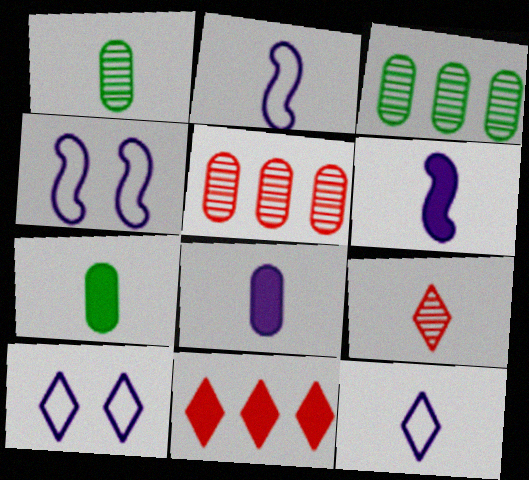[[1, 4, 11], 
[2, 7, 9]]